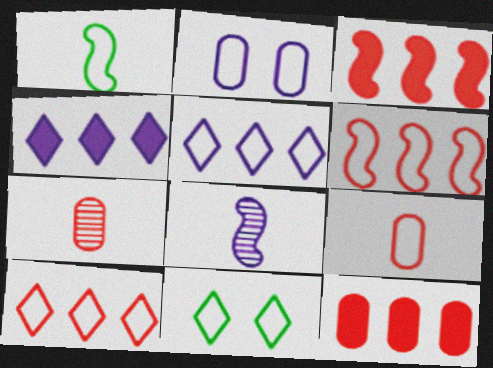[[1, 2, 10], 
[2, 4, 8], 
[8, 11, 12]]